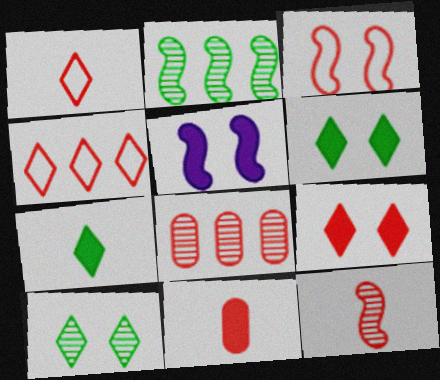[[1, 11, 12]]